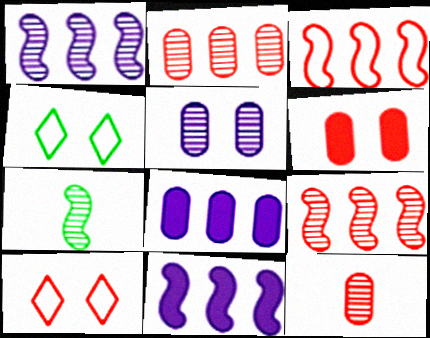[[4, 11, 12], 
[7, 8, 10]]